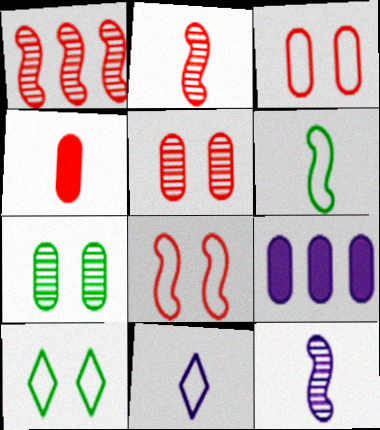[[2, 9, 10]]